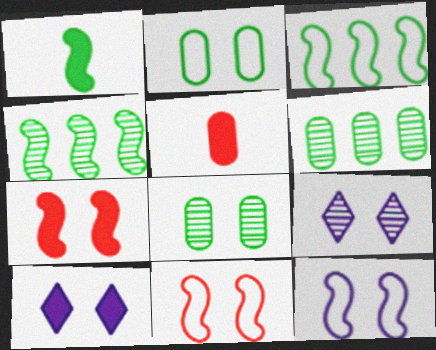[[2, 7, 9], 
[3, 5, 9], 
[8, 10, 11]]